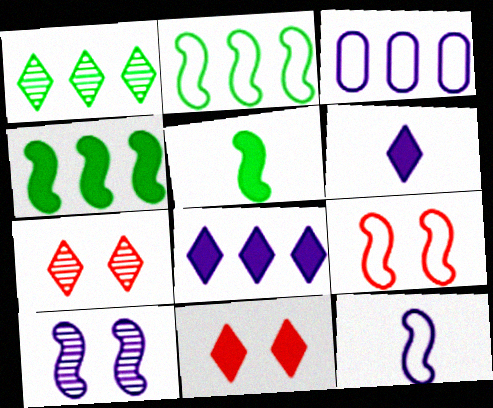[[2, 9, 12], 
[3, 5, 7], 
[3, 6, 10]]